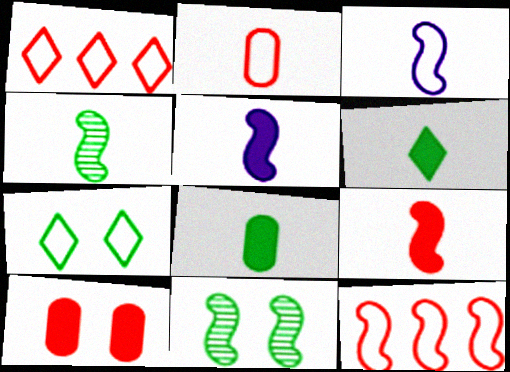[[3, 4, 9], 
[5, 11, 12]]